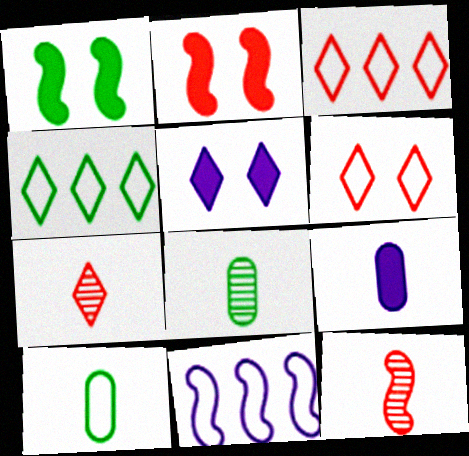[[1, 4, 8], 
[1, 11, 12], 
[4, 5, 7], 
[6, 10, 11]]